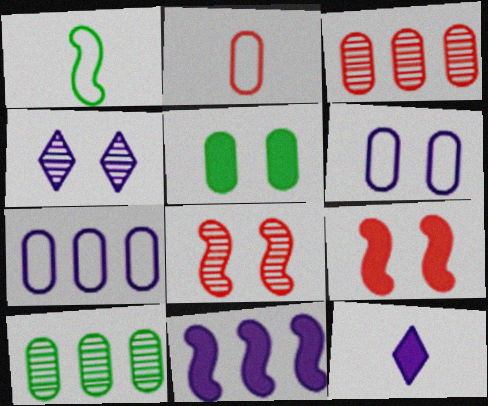[[1, 8, 11]]